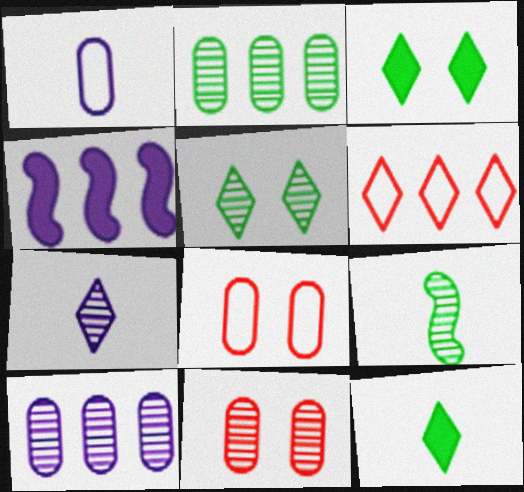[[2, 4, 6], 
[2, 5, 9], 
[3, 6, 7]]